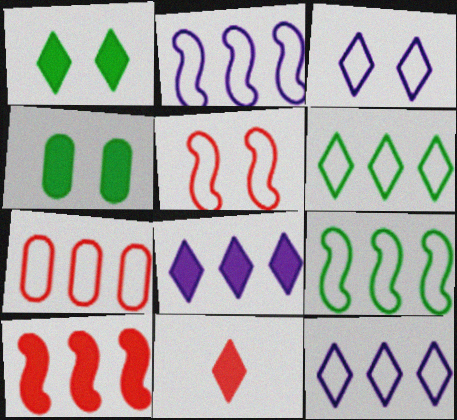[[1, 8, 11], 
[2, 6, 7], 
[7, 9, 12]]